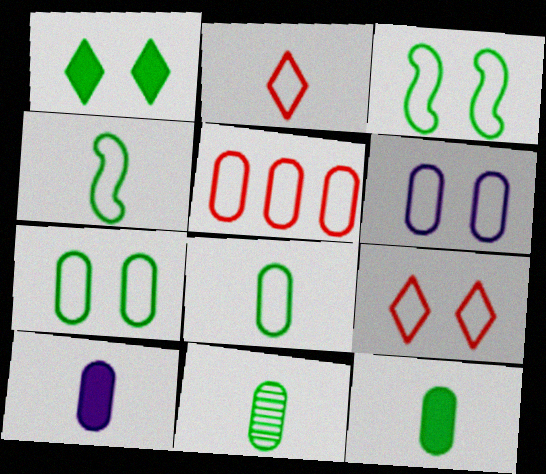[[3, 6, 9], 
[5, 6, 8], 
[8, 11, 12]]